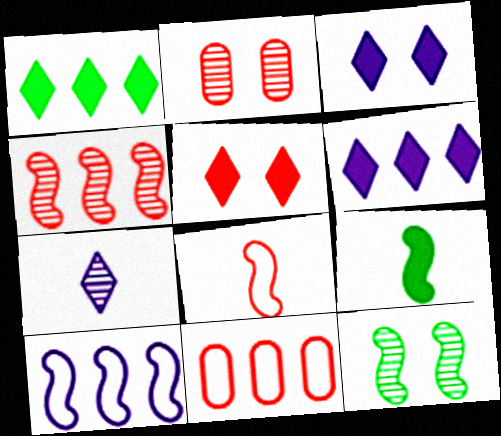[]